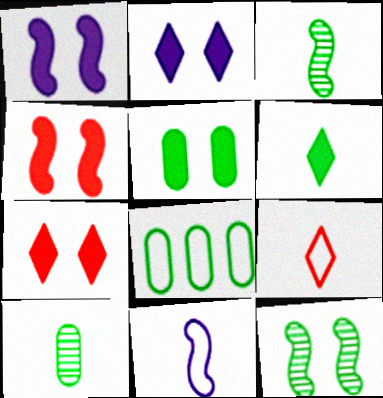[[1, 5, 7], 
[2, 4, 5], 
[5, 8, 10], 
[6, 8, 12]]